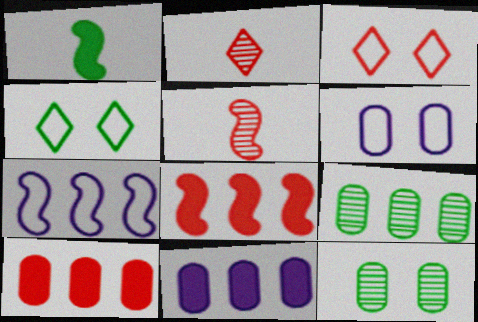[[1, 4, 9], 
[3, 5, 10], 
[4, 5, 11]]